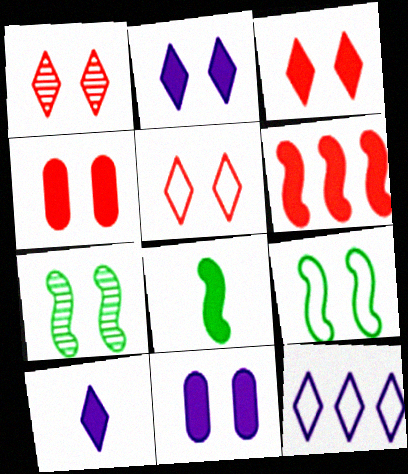[[1, 3, 5], 
[1, 9, 11], 
[5, 7, 11]]